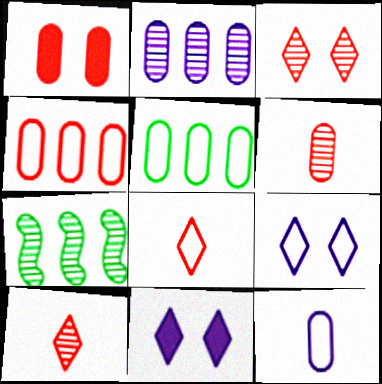[[1, 4, 6]]